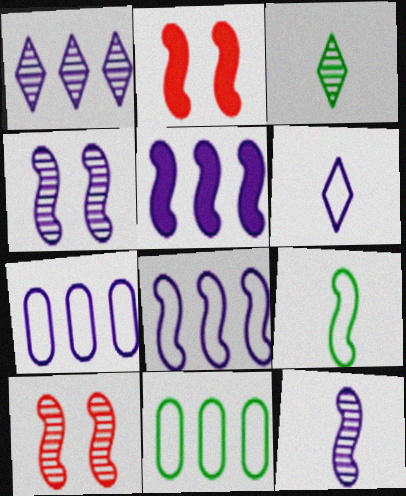[[1, 5, 7], 
[2, 3, 7], 
[5, 9, 10]]